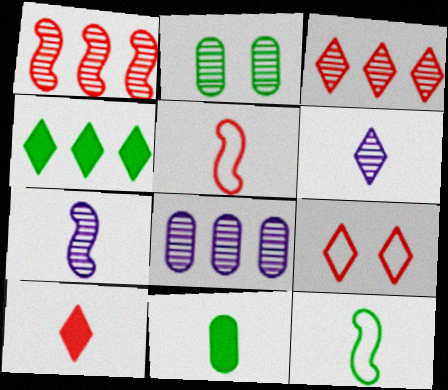[[1, 2, 6], 
[2, 3, 7], 
[2, 4, 12], 
[3, 9, 10], 
[4, 6, 9], 
[5, 6, 11]]